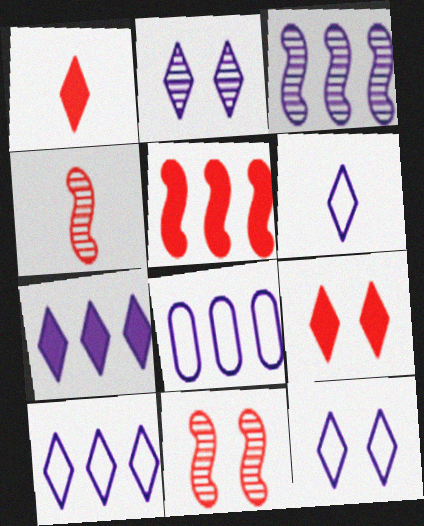[[2, 6, 7], 
[3, 7, 8], 
[6, 10, 12]]